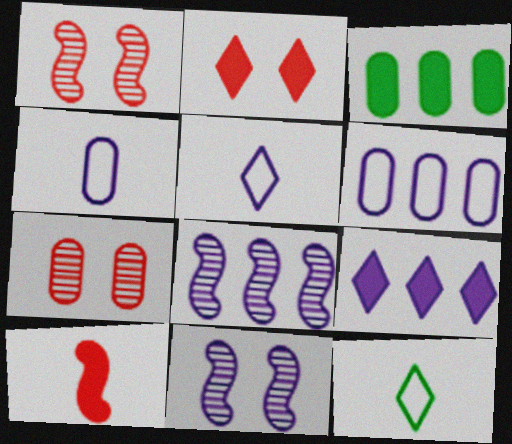[[1, 3, 5], 
[3, 4, 7], 
[4, 9, 11], 
[6, 8, 9]]